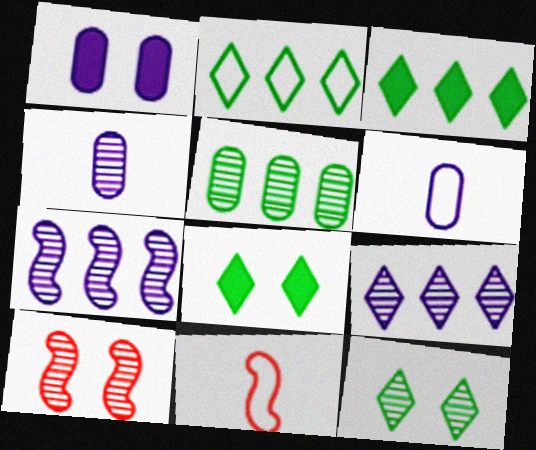[[3, 6, 10]]